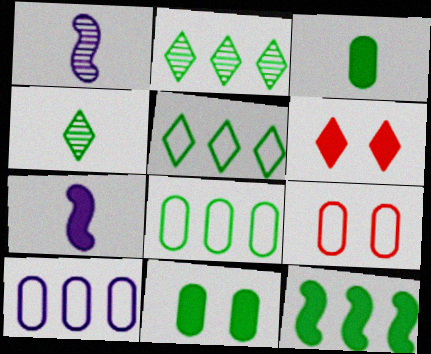[[1, 6, 8], 
[2, 7, 9], 
[2, 8, 12]]